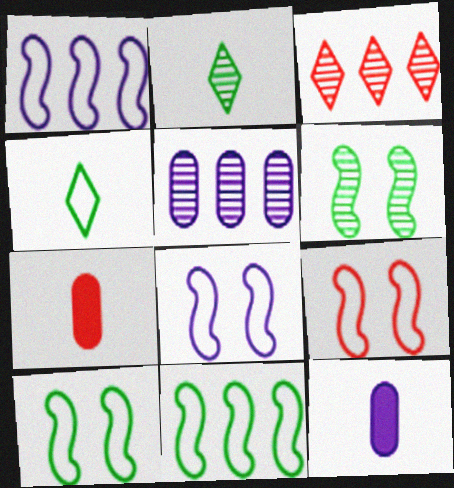[[3, 7, 9], 
[3, 10, 12], 
[8, 9, 10]]